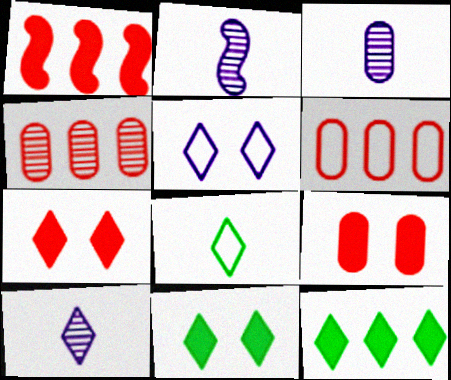[[2, 3, 10], 
[2, 6, 11]]